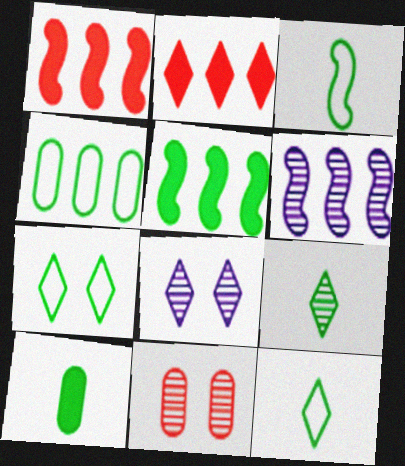[[2, 4, 6], 
[2, 8, 12], 
[3, 4, 7], 
[3, 9, 10], 
[6, 9, 11]]